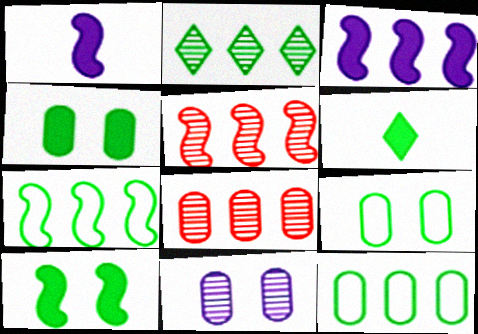[[3, 5, 7]]